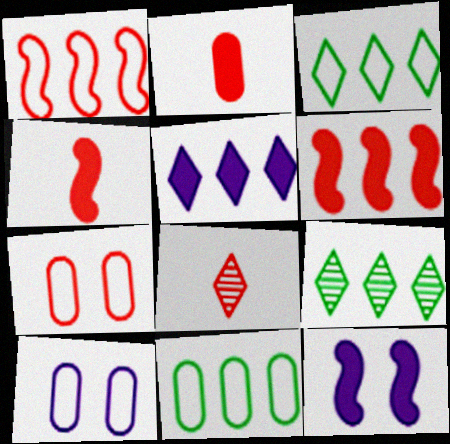[[4, 9, 10], 
[6, 7, 8], 
[8, 11, 12]]